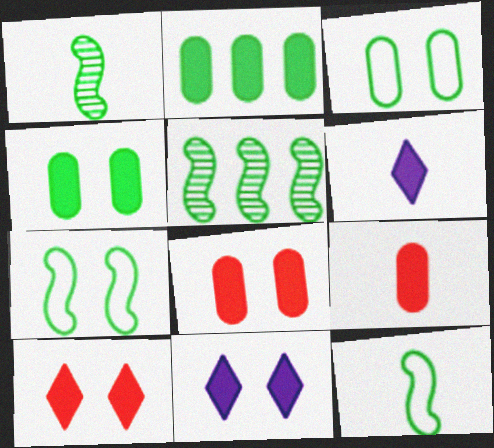[]